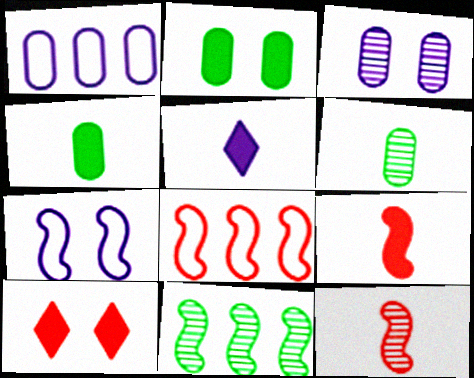[[4, 5, 9], 
[7, 9, 11]]